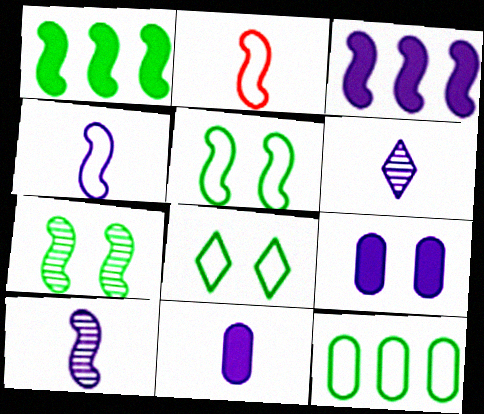[[2, 3, 7], 
[4, 6, 11]]